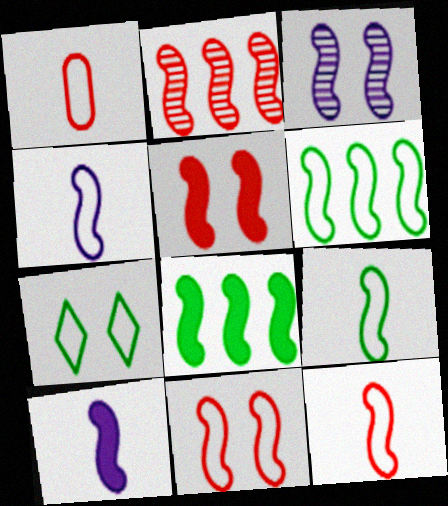[[2, 5, 12], 
[3, 8, 12], 
[4, 6, 11], 
[4, 9, 12], 
[5, 8, 10]]